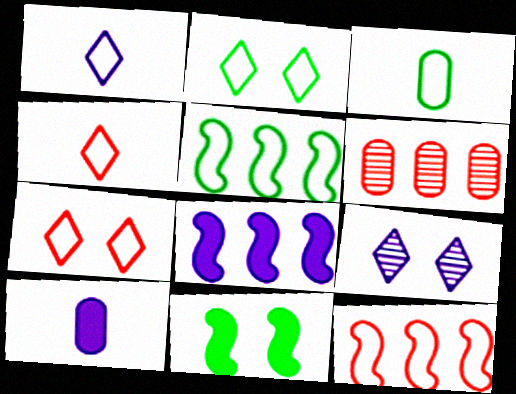[[1, 6, 11], 
[2, 3, 5]]